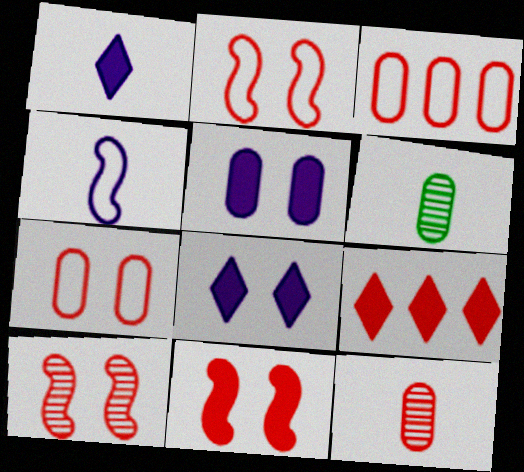[[2, 9, 12], 
[2, 10, 11], 
[3, 5, 6]]